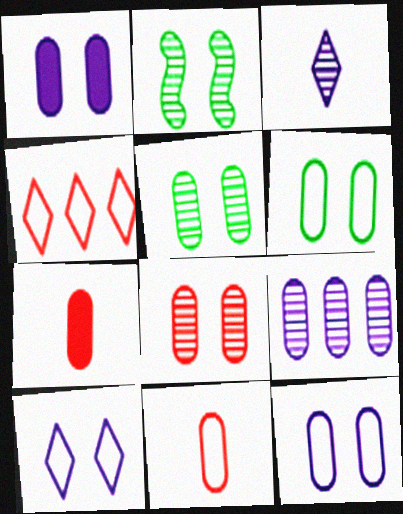[[1, 6, 8], 
[6, 7, 9]]